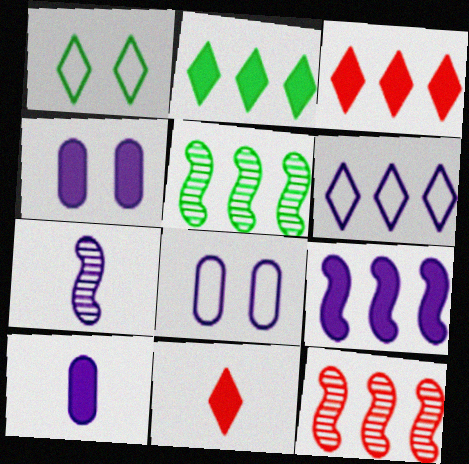[[1, 10, 12], 
[4, 6, 7], 
[5, 8, 11]]